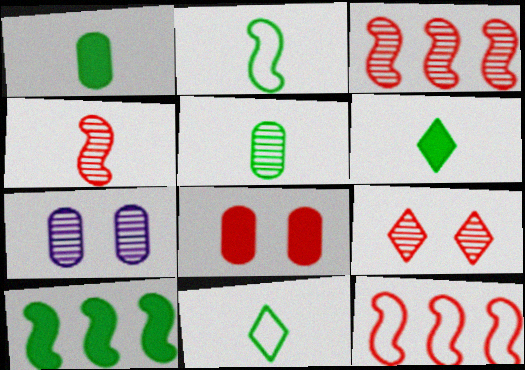[[2, 5, 6], 
[6, 7, 12]]